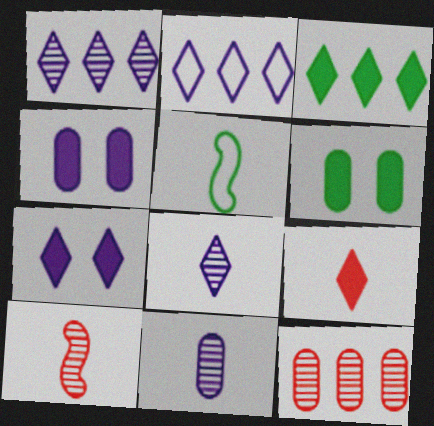[[2, 6, 10], 
[2, 7, 8], 
[3, 7, 9], 
[5, 7, 12], 
[5, 9, 11]]